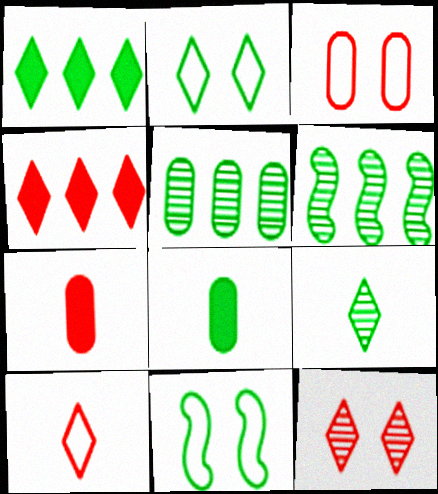[[1, 2, 9], 
[2, 6, 8], 
[4, 10, 12]]